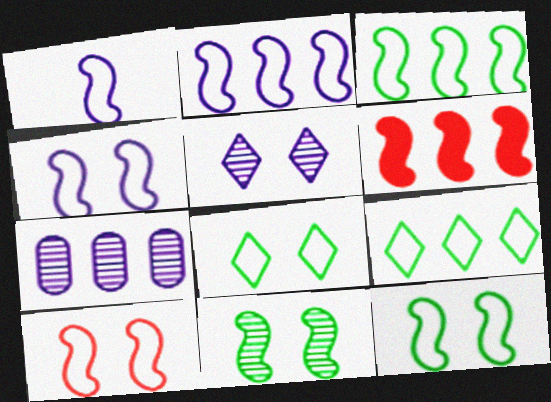[[1, 2, 4], 
[1, 3, 10], 
[1, 6, 11], 
[4, 10, 12], 
[6, 7, 9]]